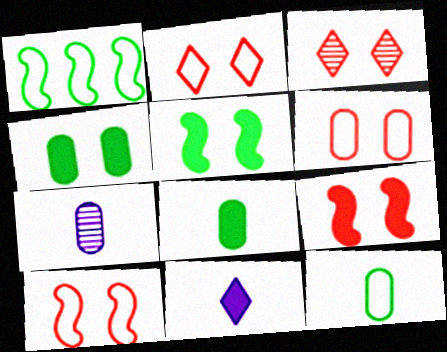[[2, 6, 10], 
[3, 6, 9]]